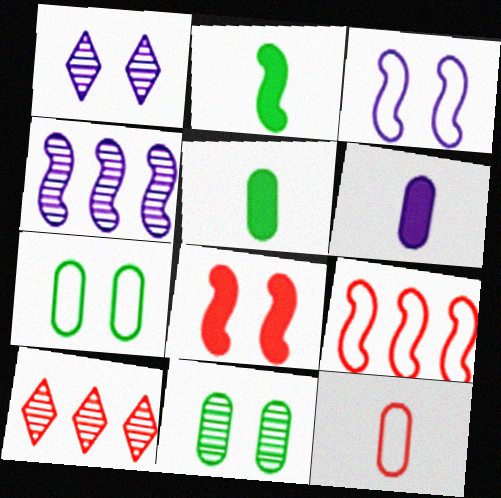[[1, 5, 9], 
[1, 7, 8], 
[3, 5, 10], 
[8, 10, 12]]